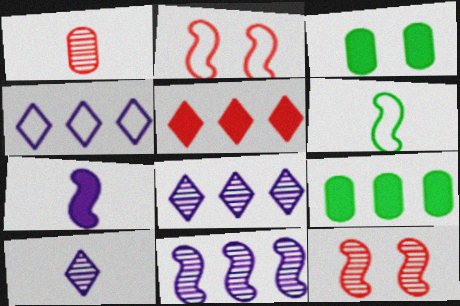[[1, 2, 5], 
[2, 9, 10], 
[3, 5, 7]]